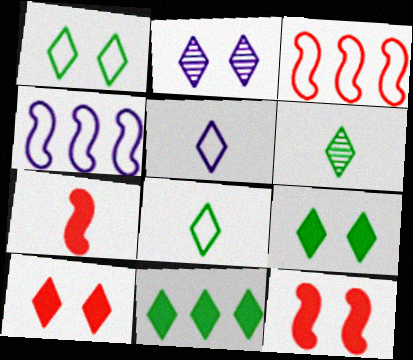[[1, 2, 10], 
[1, 6, 11]]